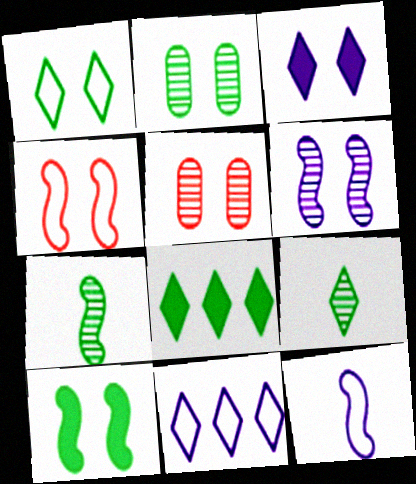[[1, 2, 10], 
[1, 8, 9], 
[2, 3, 4], 
[4, 6, 10], 
[5, 8, 12]]